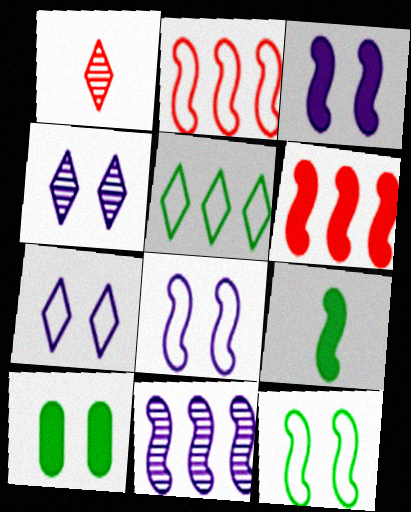[[3, 6, 9]]